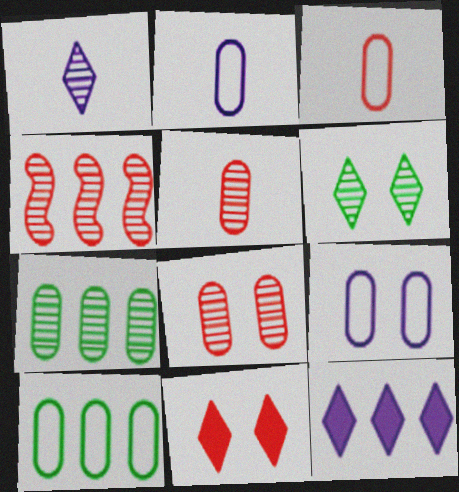[[3, 4, 11], 
[3, 9, 10], 
[4, 10, 12]]